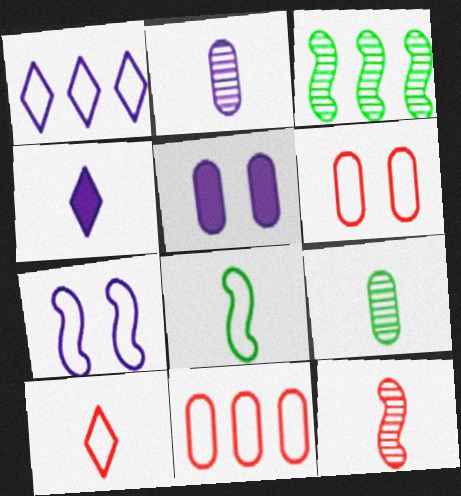[[1, 6, 8], 
[3, 4, 6], 
[3, 5, 10], 
[5, 9, 11]]